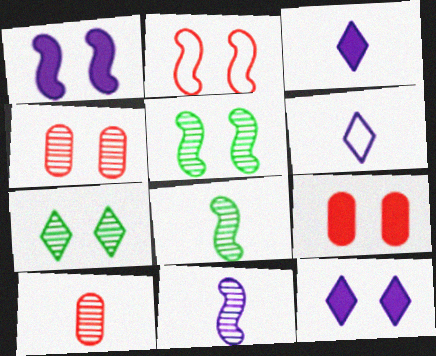[[1, 2, 5]]